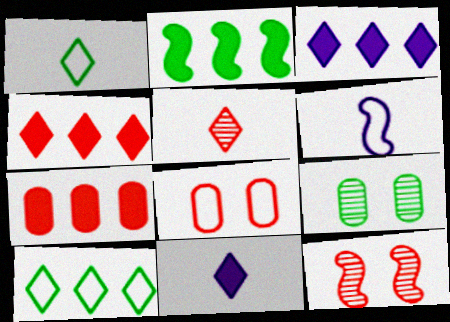[[1, 2, 9], 
[1, 5, 11], 
[2, 3, 7], 
[2, 6, 12], 
[4, 6, 9], 
[6, 8, 10]]